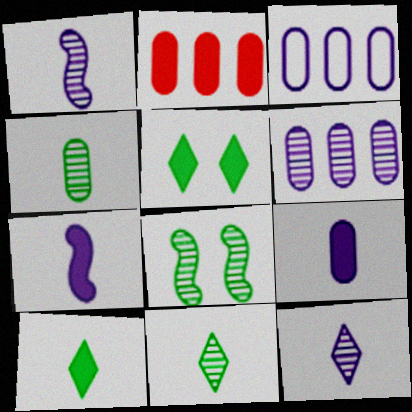[[2, 5, 7]]